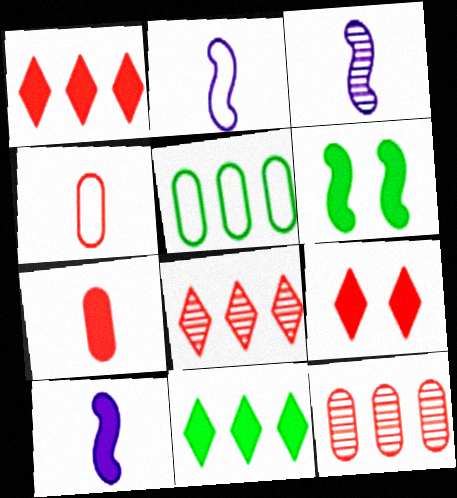[[2, 3, 10], 
[3, 5, 9]]